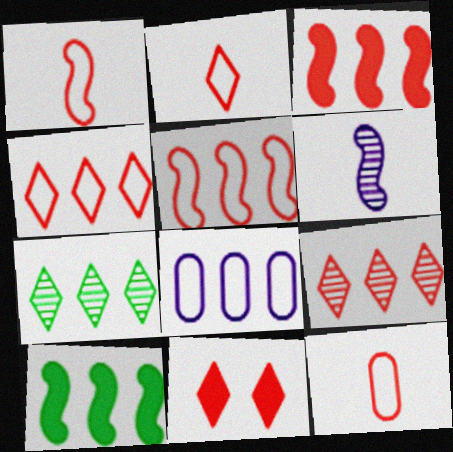[[1, 2, 12], 
[2, 9, 11], 
[3, 7, 8], 
[8, 9, 10]]